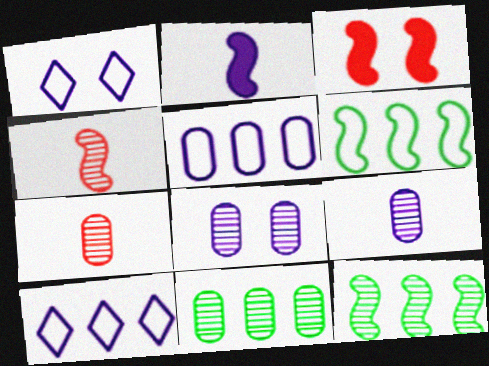[[2, 8, 10], 
[7, 8, 11]]